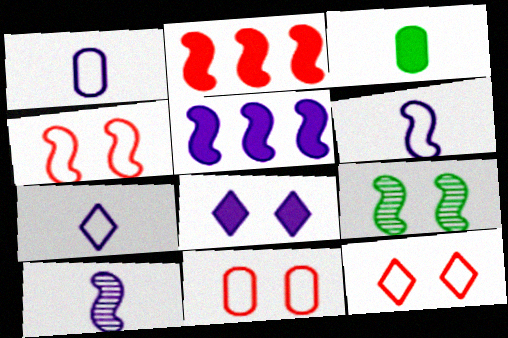[[1, 6, 7], 
[2, 3, 8], 
[2, 6, 9], 
[4, 11, 12], 
[8, 9, 11]]